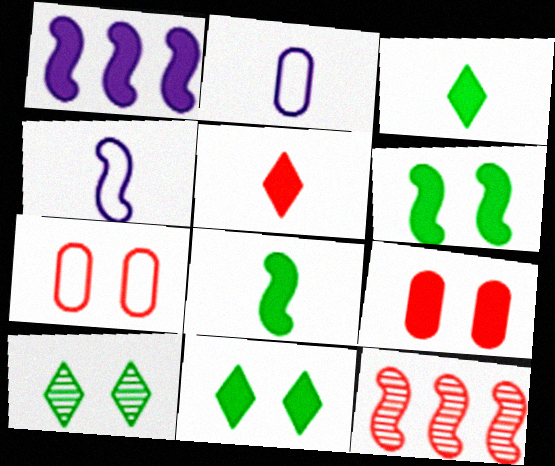[[1, 3, 9], 
[2, 11, 12], 
[4, 6, 12], 
[5, 7, 12]]